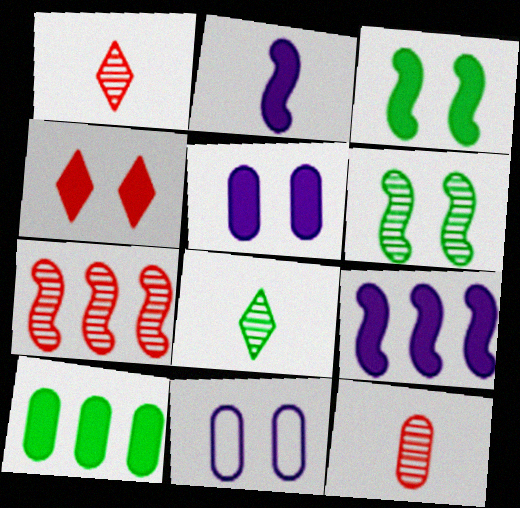[[2, 4, 10], 
[3, 4, 5], 
[4, 6, 11], 
[10, 11, 12]]